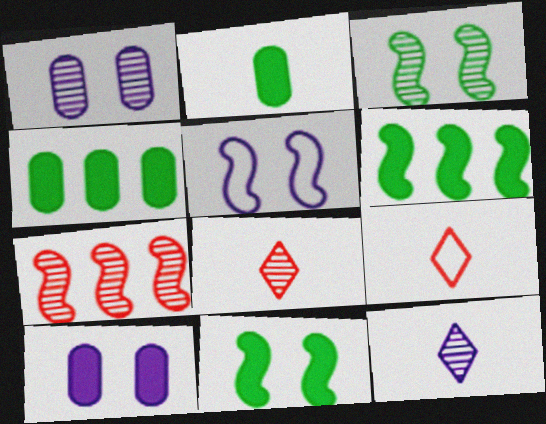[[1, 6, 9], 
[4, 5, 8]]